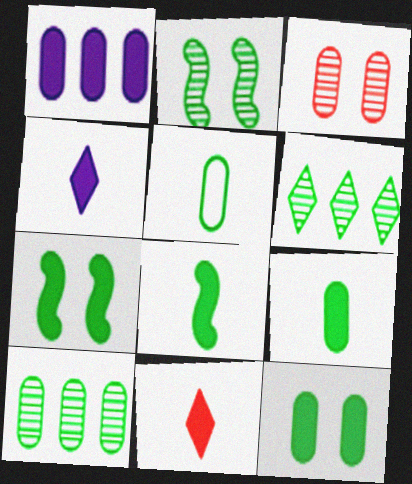[[1, 3, 5], 
[1, 7, 11], 
[5, 6, 7], 
[5, 10, 12]]